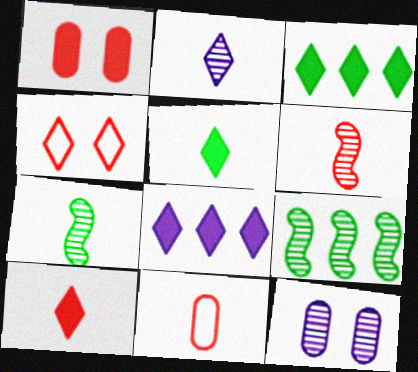[[2, 3, 4], 
[6, 10, 11]]